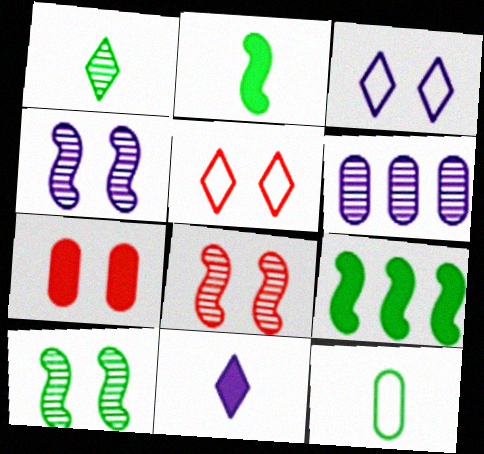[[1, 2, 12], 
[1, 6, 8], 
[2, 5, 6], 
[3, 7, 10], 
[4, 8, 10], 
[5, 7, 8], 
[6, 7, 12], 
[7, 9, 11]]